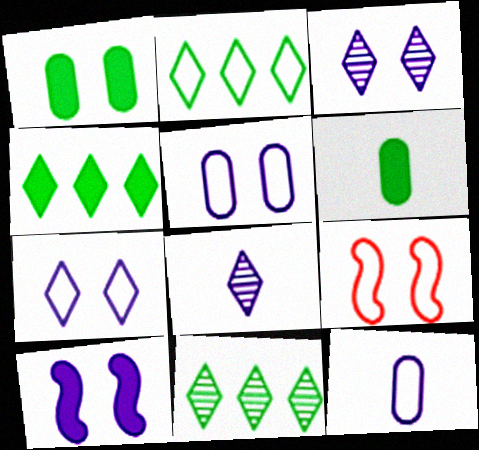[[1, 3, 9], 
[2, 4, 11], 
[2, 9, 12], 
[3, 5, 10]]